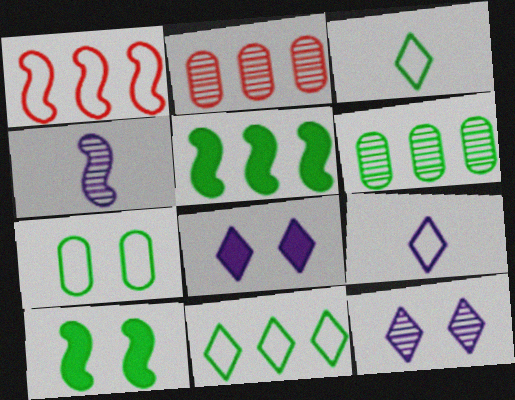[[1, 4, 10], 
[1, 7, 9], 
[2, 9, 10], 
[3, 6, 10], 
[5, 6, 11]]